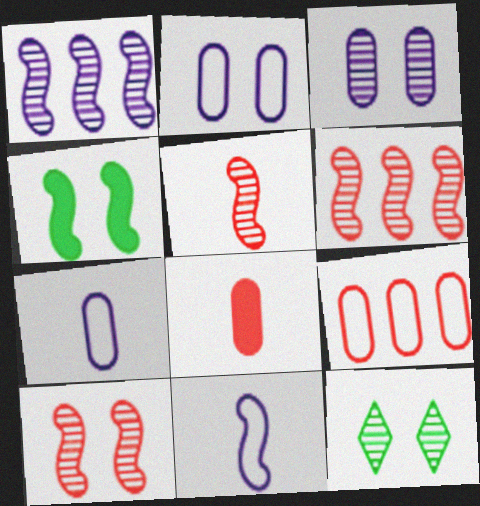[[3, 10, 12], 
[4, 6, 11], 
[5, 6, 10]]